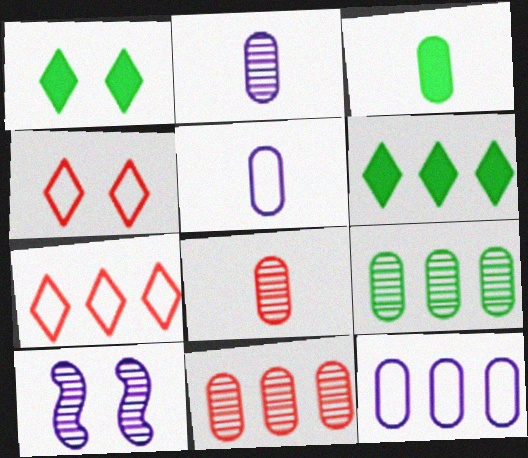[[3, 5, 8], 
[3, 7, 10]]